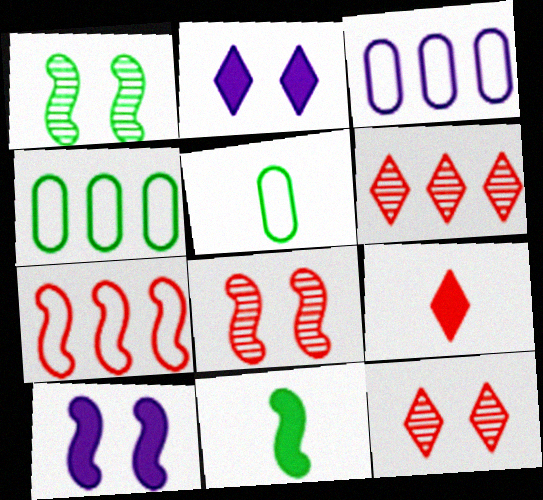[[1, 3, 9], 
[3, 11, 12], 
[5, 6, 10]]